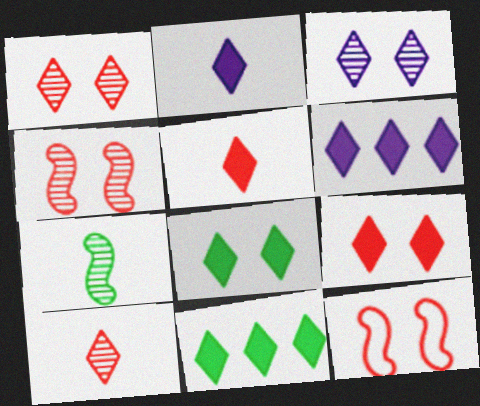[[2, 9, 11], 
[5, 6, 8]]